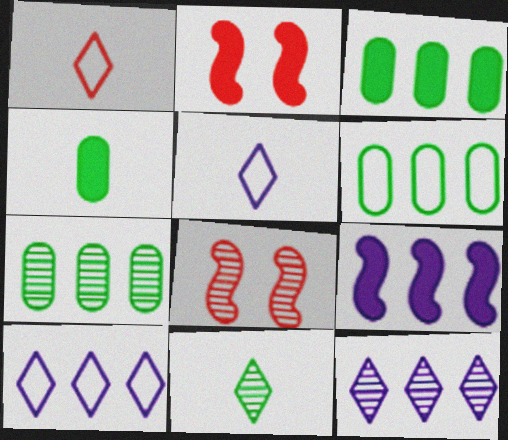[[2, 5, 7], 
[3, 5, 8], 
[3, 6, 7], 
[4, 8, 10]]